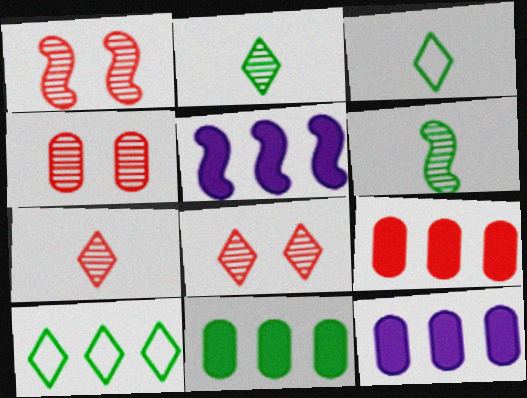[[1, 3, 12], 
[1, 4, 8], 
[3, 4, 5], 
[9, 11, 12]]